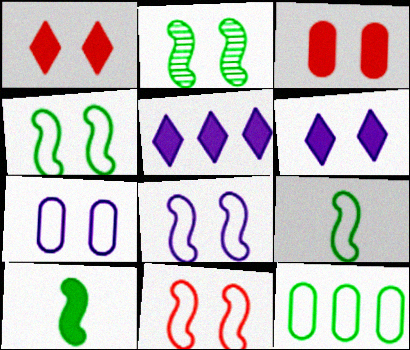[[1, 2, 7], 
[3, 5, 10], 
[4, 8, 11]]